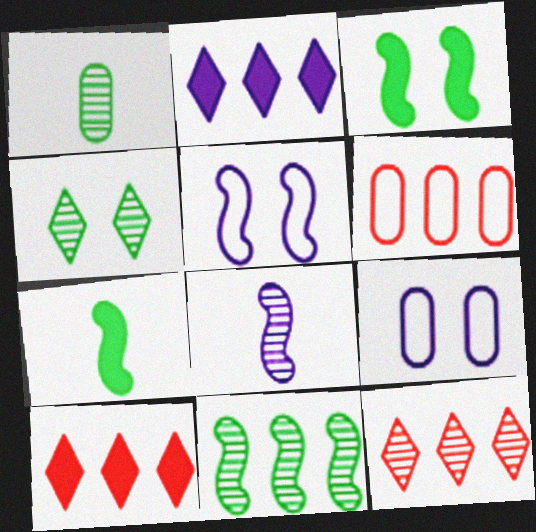[[1, 4, 11], 
[1, 5, 10], 
[2, 6, 11], 
[2, 8, 9], 
[7, 9, 12]]